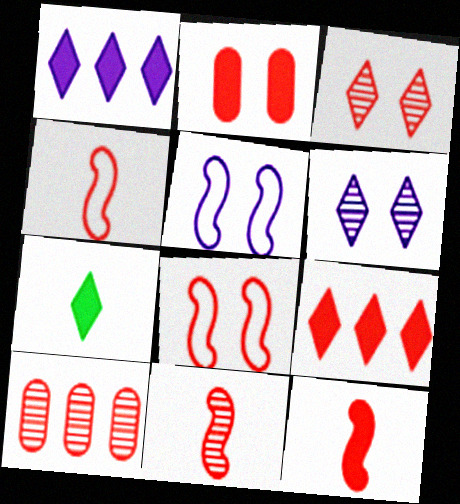[[2, 3, 8], 
[2, 9, 12], 
[3, 10, 11], 
[4, 11, 12], 
[5, 7, 10]]